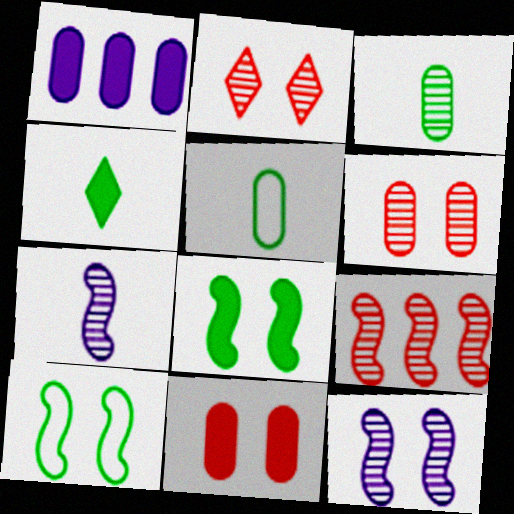[[1, 5, 6]]